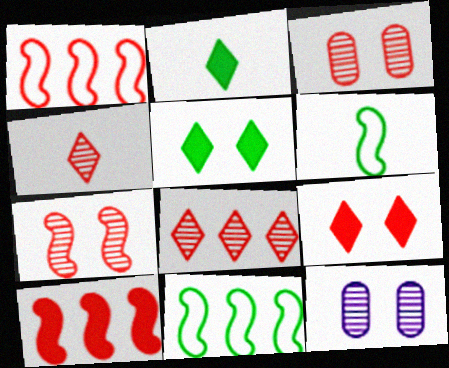[[1, 2, 12]]